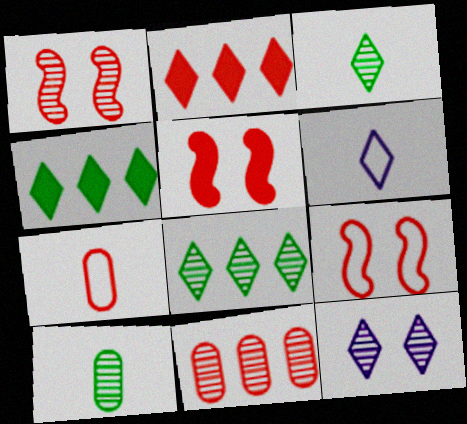[[1, 2, 7], 
[1, 5, 9]]